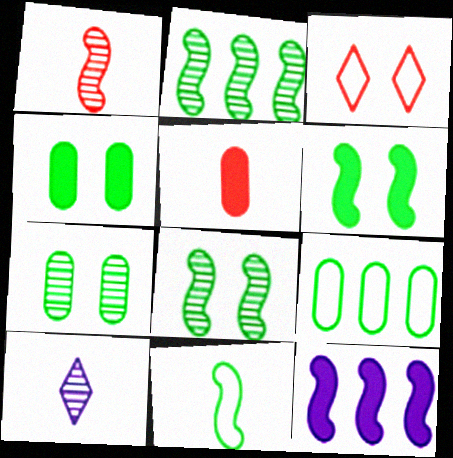[[2, 6, 11], 
[5, 10, 11]]